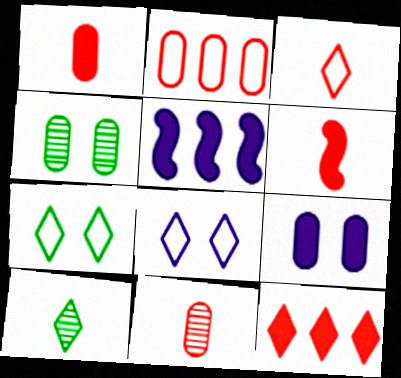[[3, 4, 5], 
[3, 6, 11], 
[5, 7, 11], 
[8, 10, 12]]